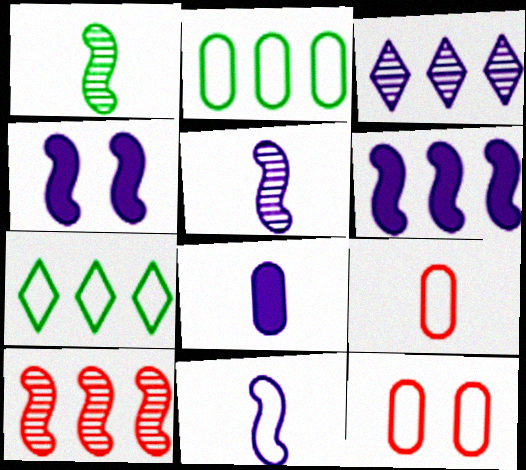[[7, 11, 12]]